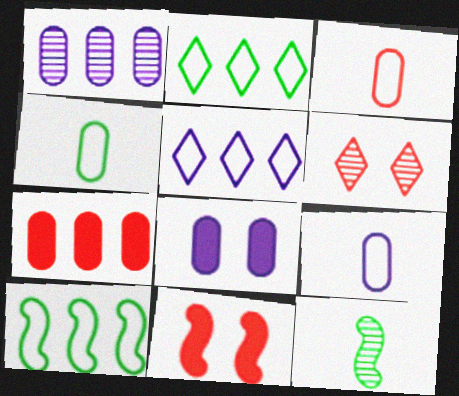[[1, 6, 12], 
[1, 8, 9], 
[3, 4, 9]]